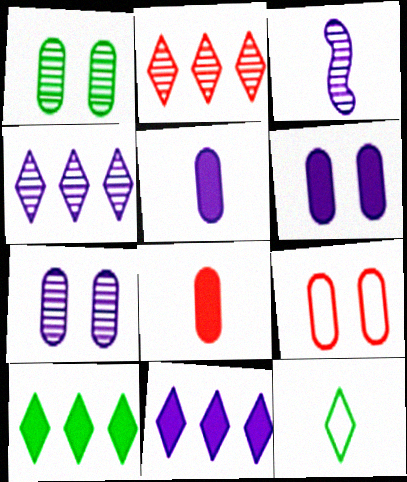[[1, 2, 3], 
[1, 6, 9], 
[3, 4, 7], 
[3, 8, 12], 
[3, 9, 10]]